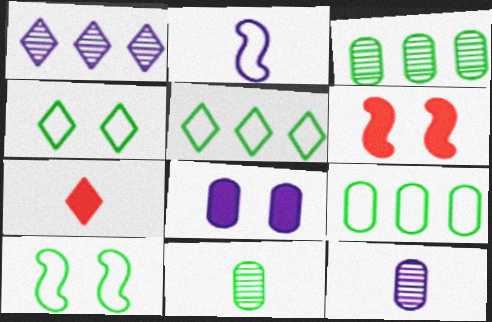[[1, 2, 8], 
[1, 4, 7], 
[2, 7, 11], 
[5, 6, 12]]